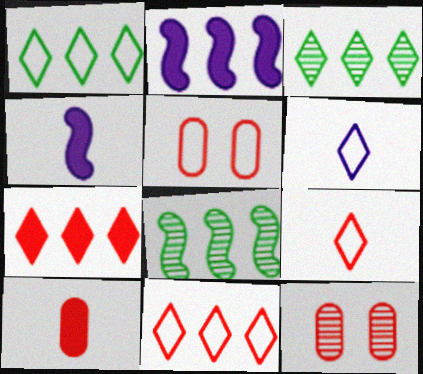[[1, 4, 12], 
[3, 4, 5]]